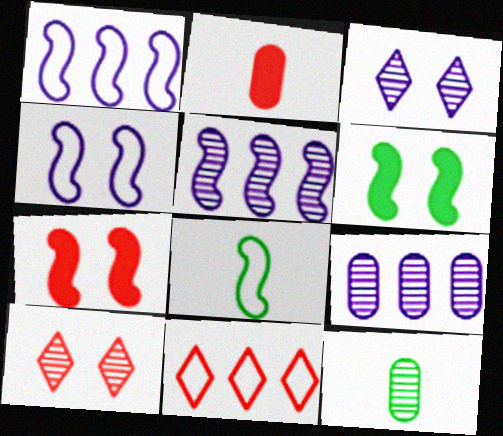[[5, 7, 8], 
[5, 10, 12]]